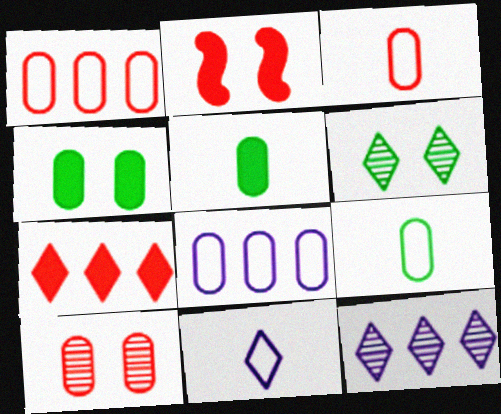[[2, 9, 12], 
[5, 8, 10], 
[6, 7, 11]]